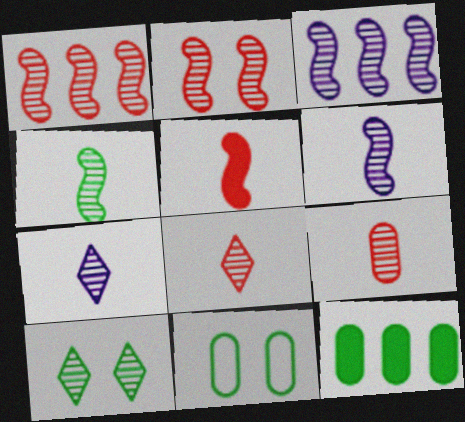[[2, 3, 4], 
[3, 9, 10], 
[4, 7, 9]]